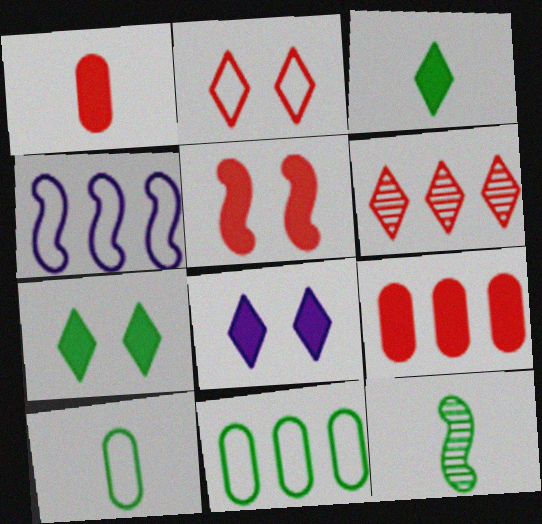[[2, 4, 10], 
[3, 10, 12], 
[4, 5, 12], 
[7, 11, 12]]